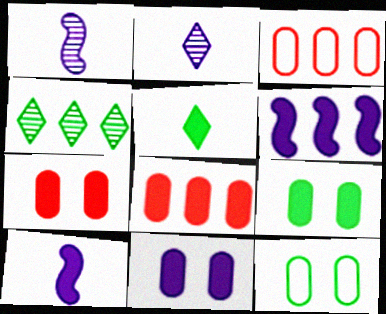[[3, 4, 6], 
[5, 6, 7], 
[7, 9, 11]]